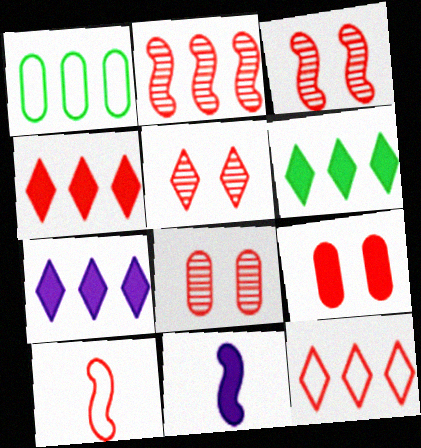[[1, 2, 7], 
[1, 5, 11], 
[3, 5, 8], 
[4, 6, 7], 
[4, 8, 10], 
[6, 9, 11]]